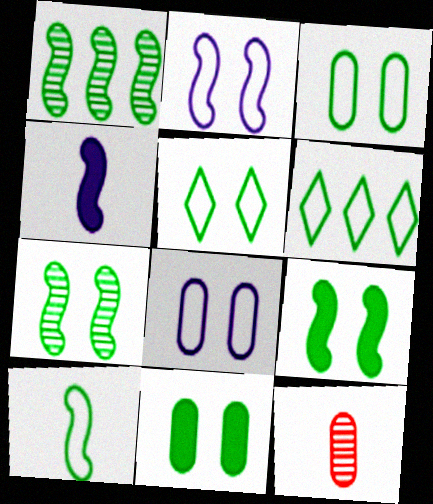[[1, 9, 10], 
[3, 6, 10], 
[5, 7, 11]]